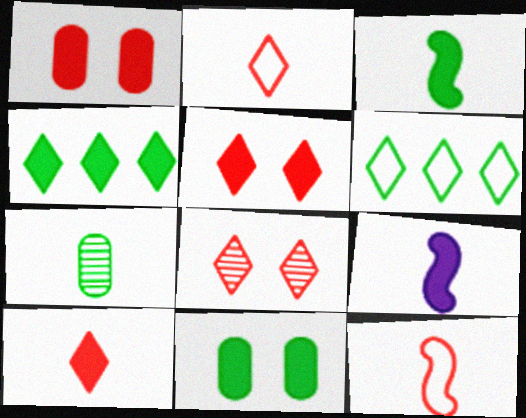[[1, 4, 9], 
[2, 7, 9], 
[3, 4, 11]]